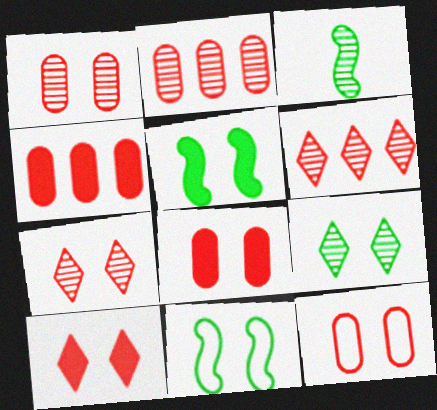[[1, 8, 12]]